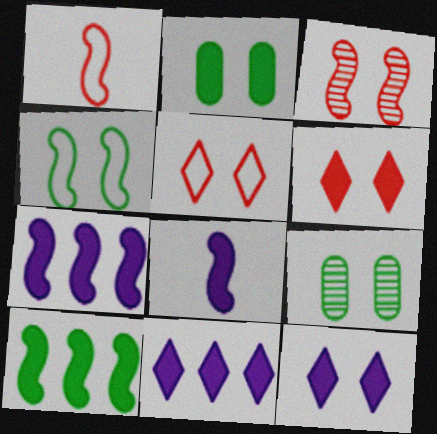[[1, 9, 11]]